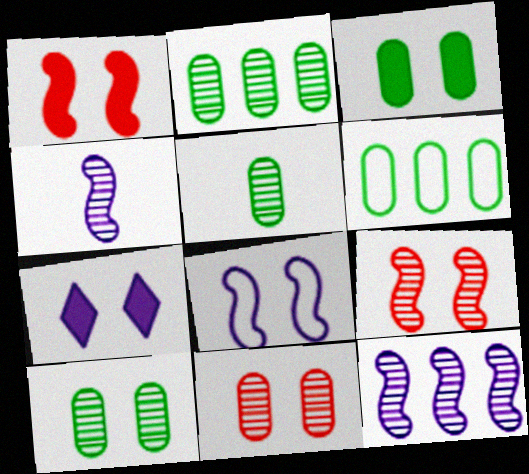[[1, 3, 7], 
[2, 5, 10], 
[3, 5, 6]]